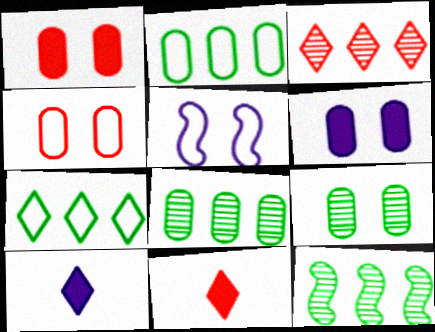[[4, 6, 9], 
[4, 10, 12], 
[5, 8, 11]]